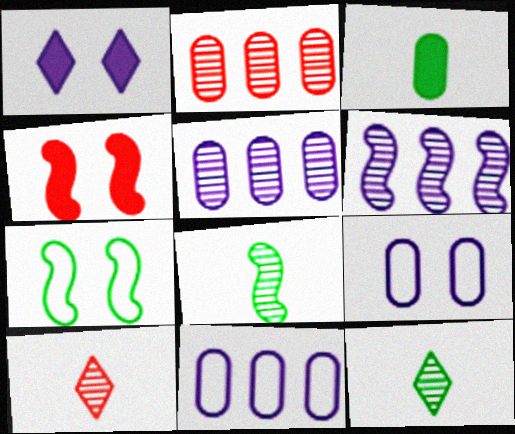[[2, 3, 9], 
[4, 11, 12]]